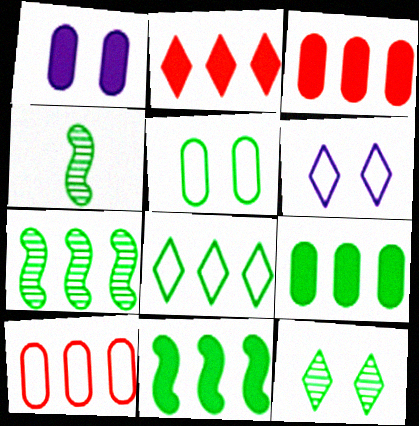[[3, 4, 6], 
[7, 8, 9]]